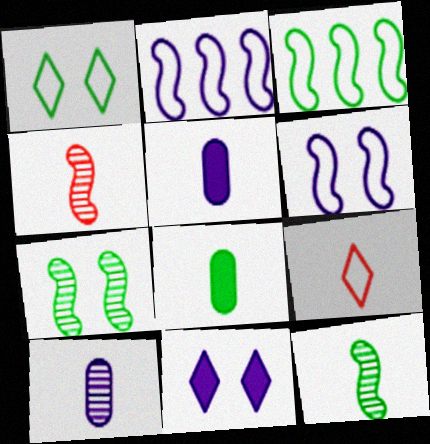[[2, 10, 11], 
[5, 9, 12]]